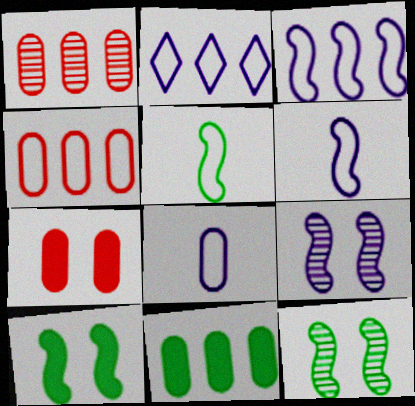[]